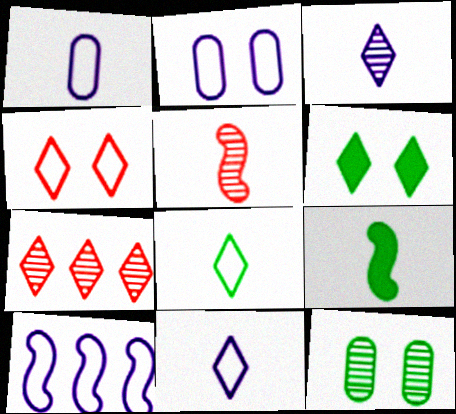[[2, 7, 9], 
[2, 10, 11], 
[6, 7, 11]]